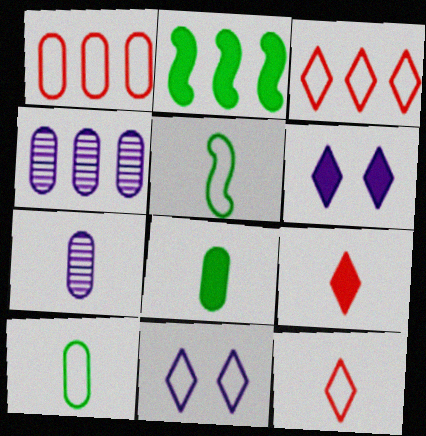[[1, 5, 11], 
[2, 3, 4], 
[5, 7, 9]]